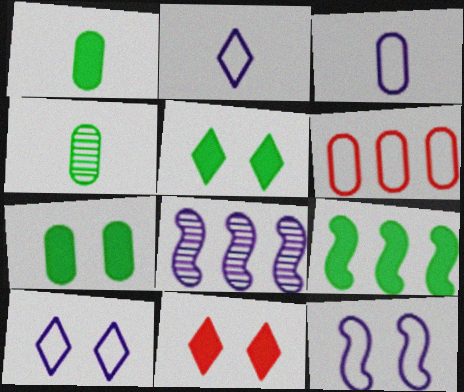[[1, 5, 9]]